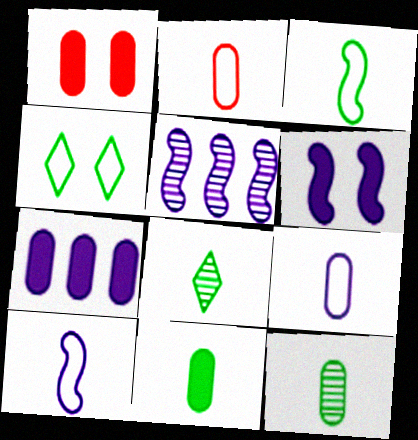[[1, 7, 11], 
[3, 8, 11], 
[5, 6, 10]]